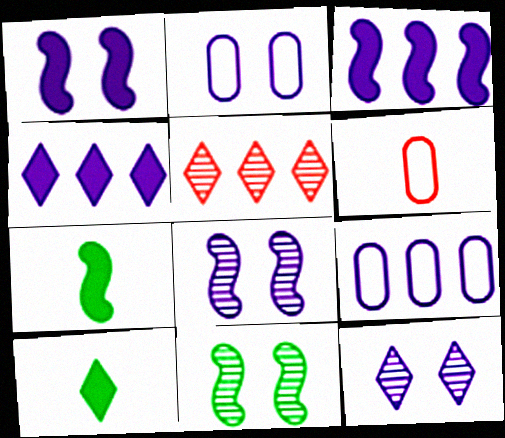[[1, 2, 12], 
[2, 5, 7], 
[4, 6, 11]]